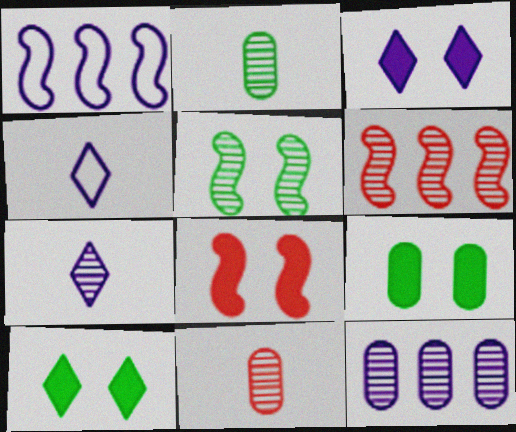[[1, 10, 11], 
[3, 8, 9], 
[4, 6, 9]]